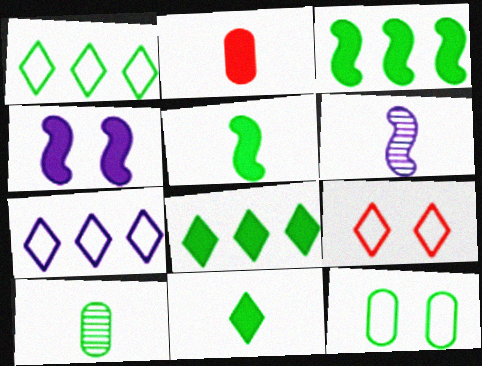[[2, 4, 8]]